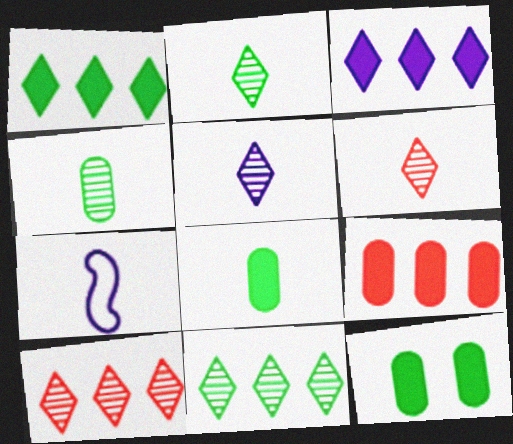[[2, 5, 6], 
[6, 7, 8], 
[7, 10, 12]]